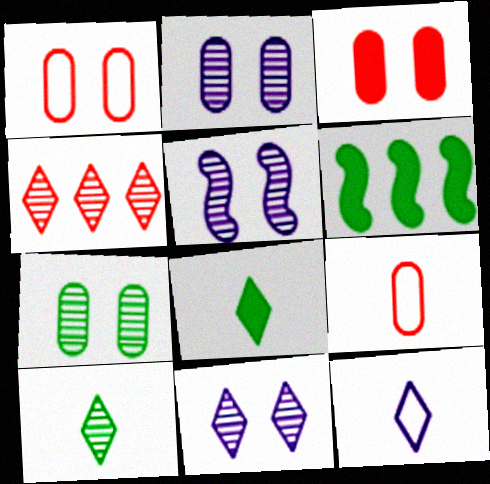[[2, 5, 11], 
[4, 10, 11], 
[6, 9, 11]]